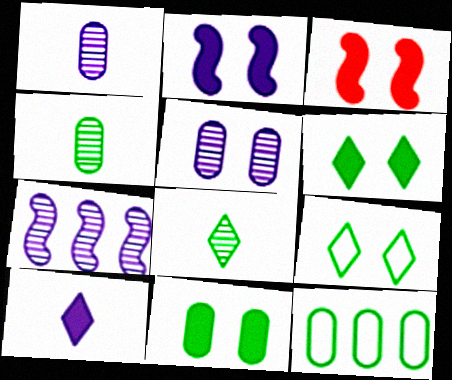[[3, 5, 9], 
[4, 11, 12]]